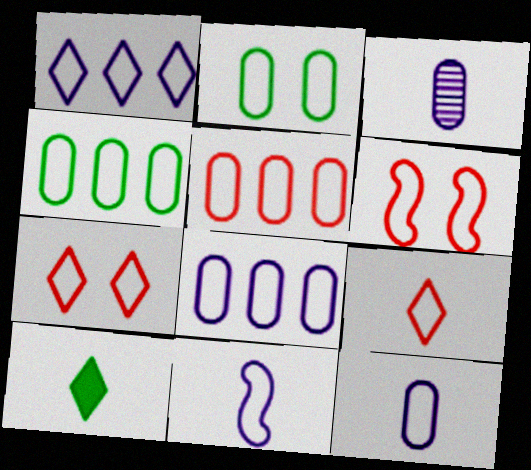[[2, 5, 12], 
[4, 5, 8], 
[4, 7, 11], 
[5, 6, 9]]